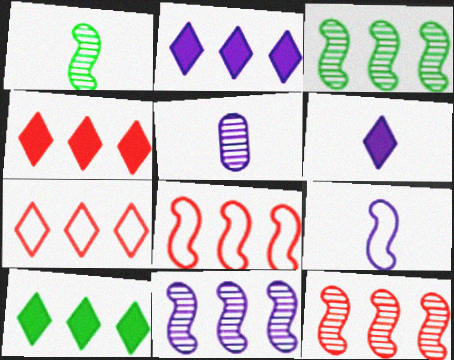[[2, 4, 10], 
[3, 11, 12], 
[5, 6, 9]]